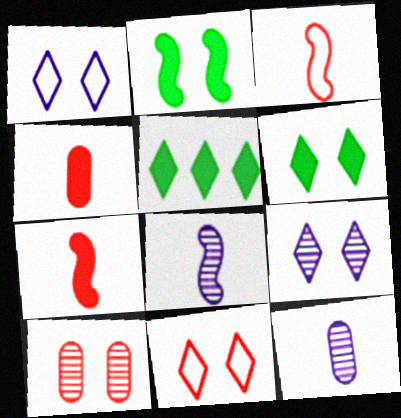[[1, 2, 10], 
[6, 9, 11]]